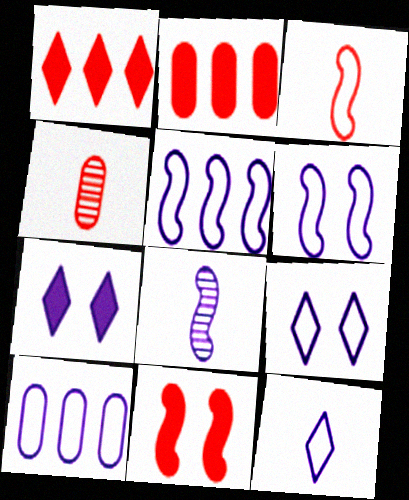[[6, 10, 12], 
[7, 8, 10]]